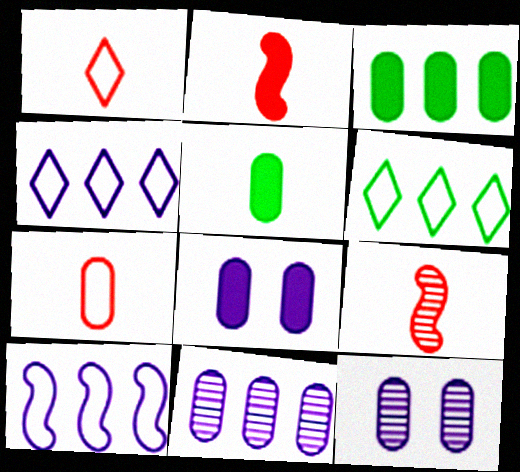[[2, 6, 12], 
[3, 7, 12], 
[6, 8, 9]]